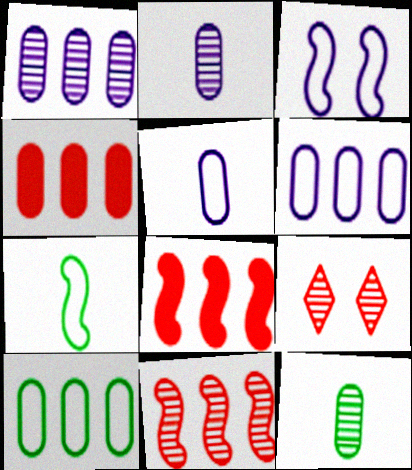[[1, 4, 10]]